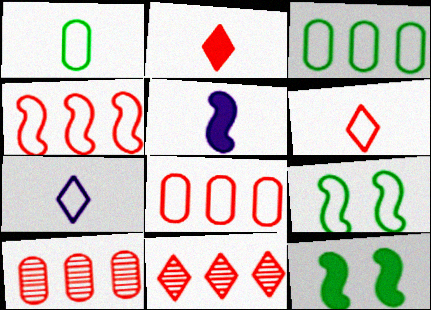[[7, 8, 9], 
[7, 10, 12]]